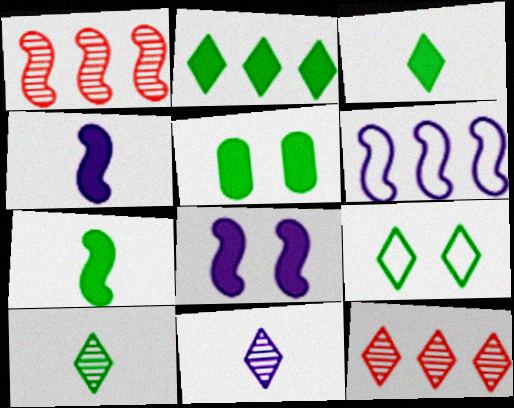[[2, 5, 7], 
[2, 9, 10]]